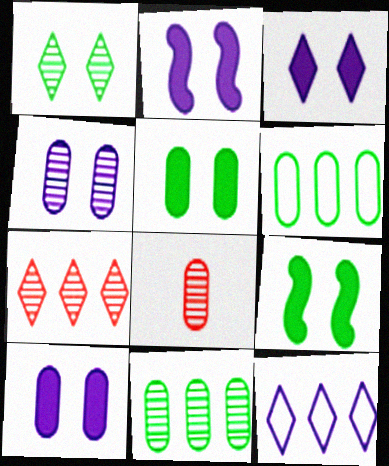[[2, 3, 10], 
[4, 8, 11], 
[6, 8, 10], 
[8, 9, 12]]